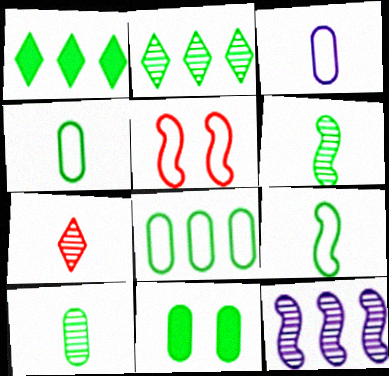[[2, 9, 11], 
[8, 10, 11]]